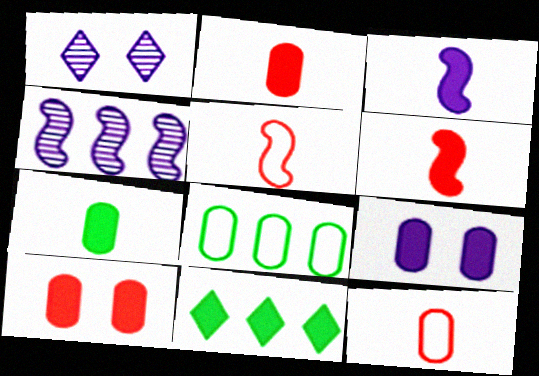[[1, 6, 8], 
[3, 10, 11], 
[6, 9, 11]]